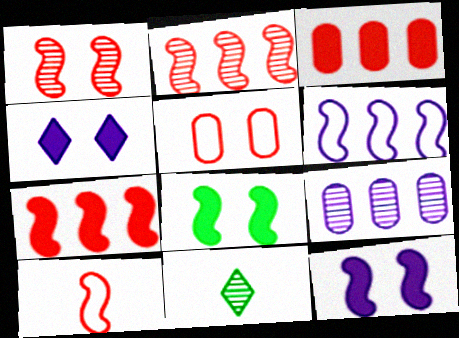[[1, 7, 10], 
[1, 9, 11]]